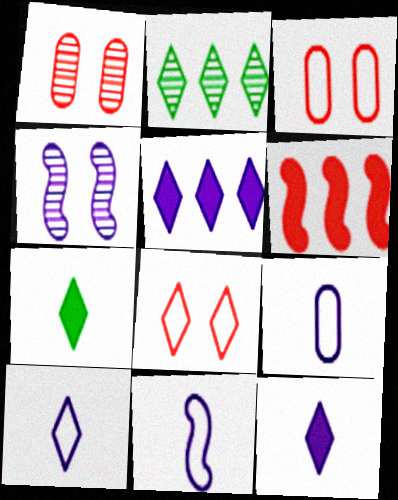[[2, 8, 12], 
[4, 5, 9], 
[9, 10, 11]]